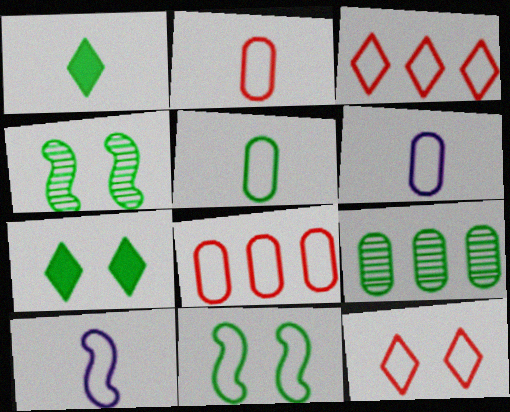[[1, 9, 11], 
[2, 5, 6], 
[3, 6, 11]]